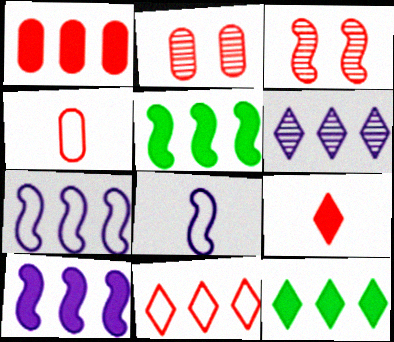[[1, 2, 4], 
[1, 10, 12], 
[2, 8, 12], 
[3, 5, 8], 
[6, 11, 12]]